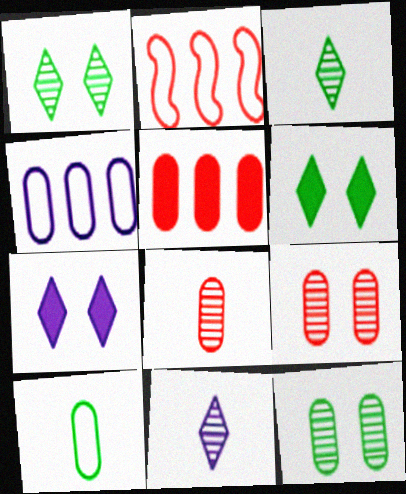[]